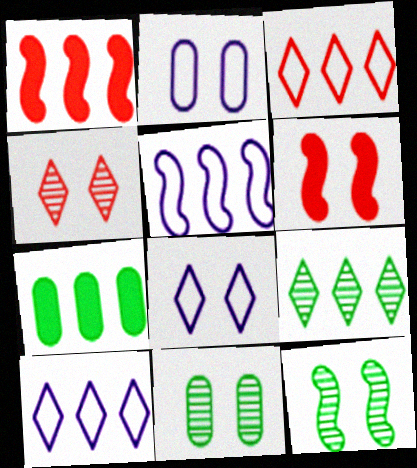[[6, 8, 11]]